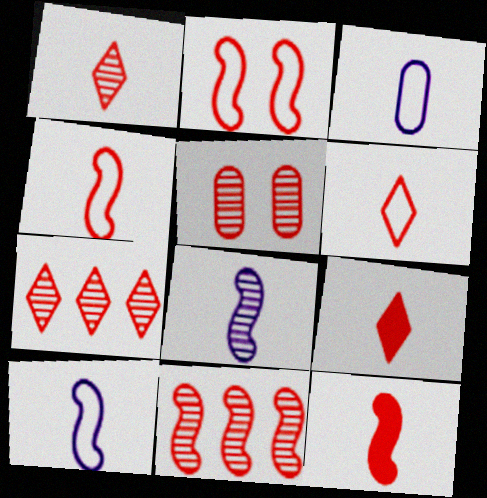[[1, 5, 11], 
[1, 6, 9], 
[2, 11, 12]]